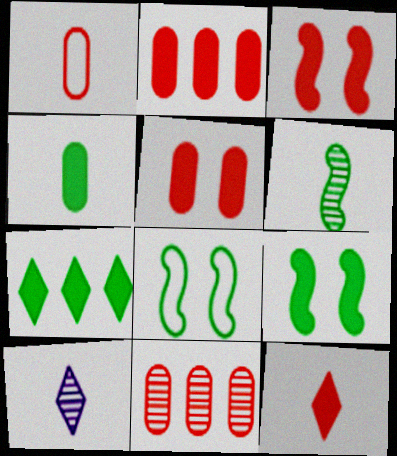[[1, 5, 11], 
[2, 3, 12], 
[2, 8, 10], 
[4, 7, 9]]